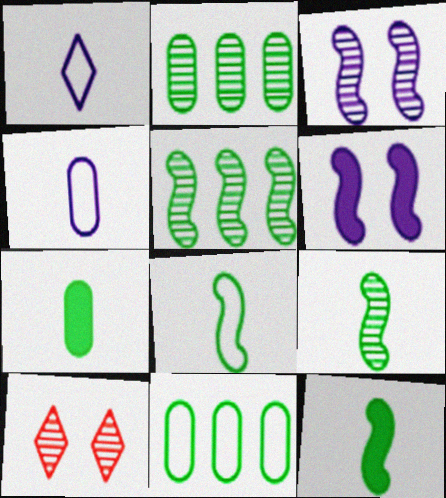[[8, 9, 12]]